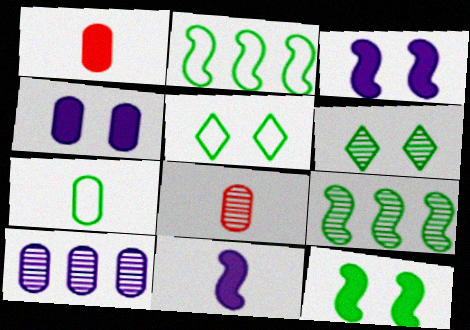[[2, 5, 7]]